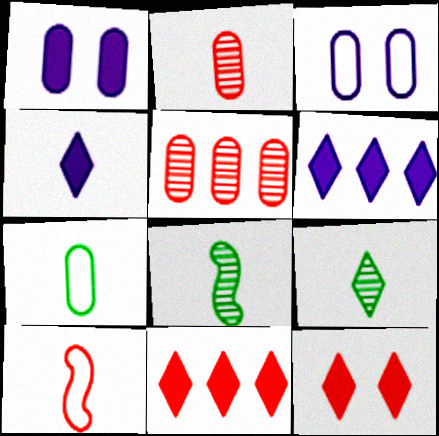[[1, 5, 7], 
[3, 8, 11], 
[5, 10, 12]]